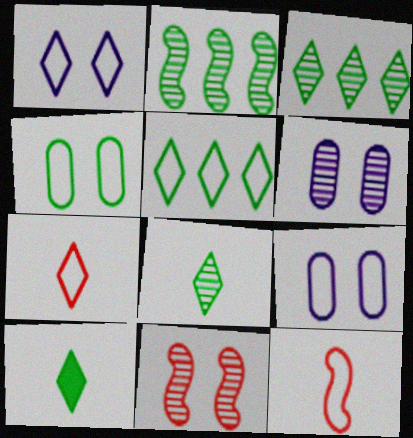[[1, 5, 7], 
[2, 4, 10], 
[5, 9, 12]]